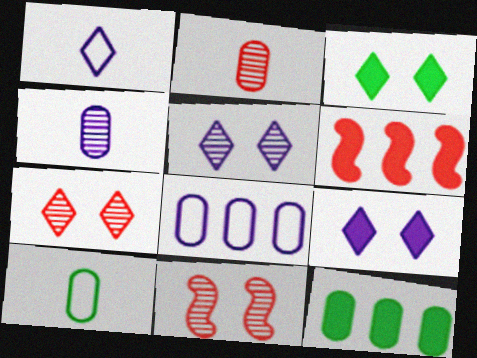[[1, 11, 12], 
[5, 6, 10]]